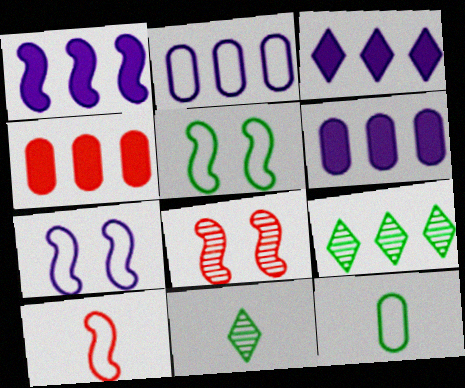[[1, 3, 6], 
[3, 8, 12], 
[4, 7, 11]]